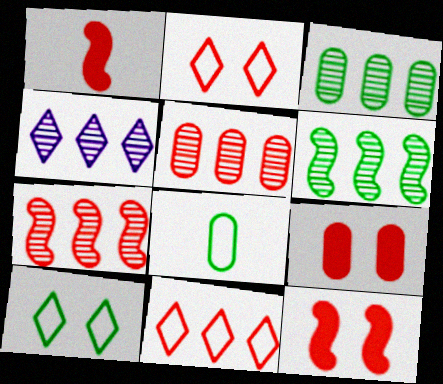[[1, 2, 5], 
[3, 4, 7], 
[4, 5, 6], 
[4, 8, 12]]